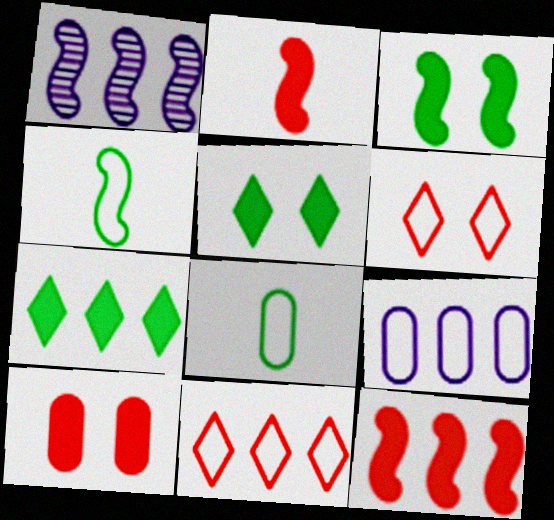[[4, 6, 9]]